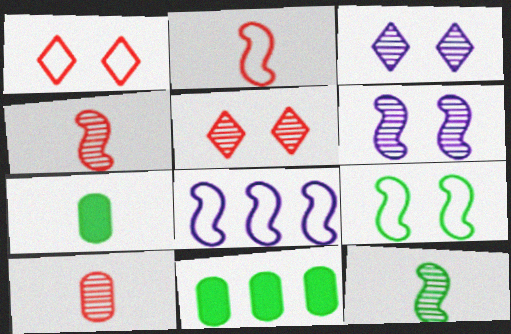[[2, 3, 11], 
[2, 8, 9], 
[5, 7, 8]]